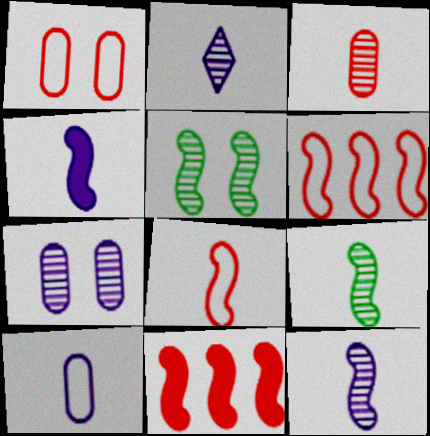[[2, 3, 9], 
[2, 4, 10], 
[4, 5, 6], 
[4, 8, 9]]